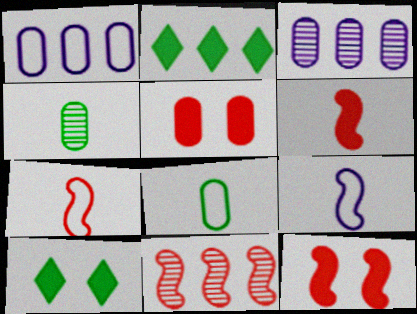[[1, 2, 11], 
[1, 4, 5], 
[3, 5, 8], 
[3, 7, 10], 
[7, 11, 12]]